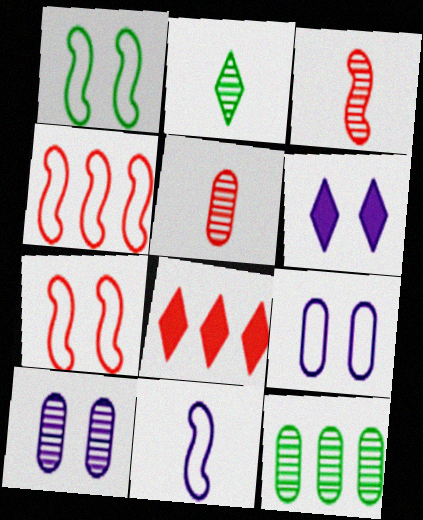[[1, 4, 11], 
[5, 7, 8], 
[5, 10, 12]]